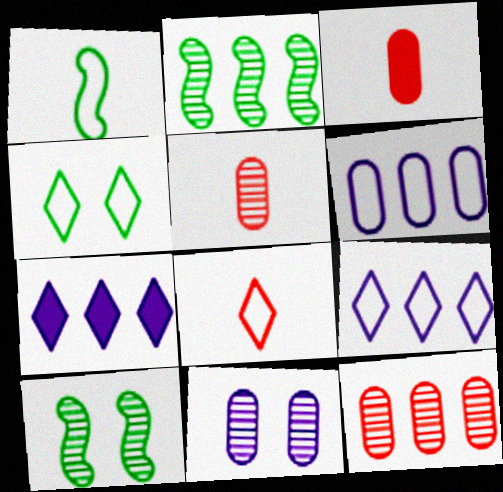[[3, 9, 10], 
[4, 8, 9]]